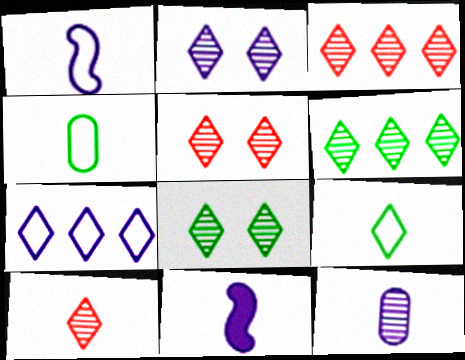[[2, 5, 8], 
[2, 6, 10], 
[3, 5, 10], 
[4, 10, 11]]